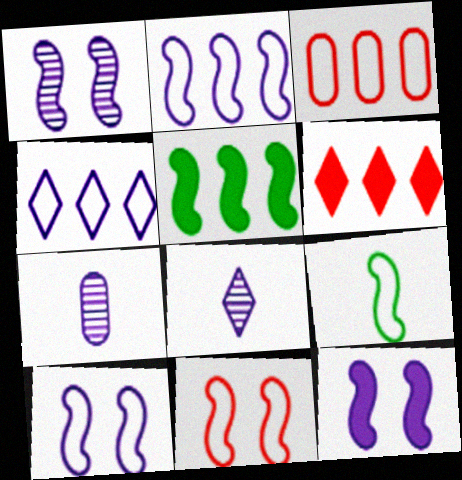[[1, 10, 12], 
[2, 9, 11], 
[4, 7, 12]]